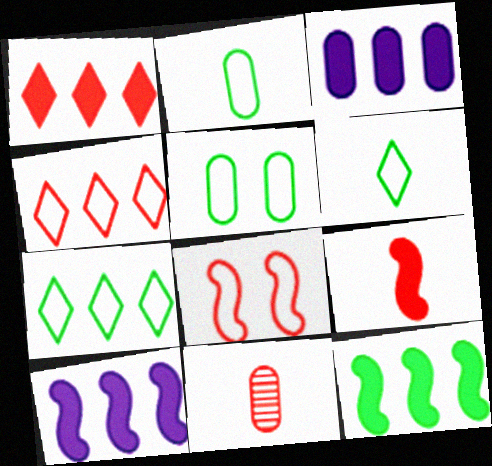[[1, 3, 12], 
[1, 8, 11], 
[3, 5, 11]]